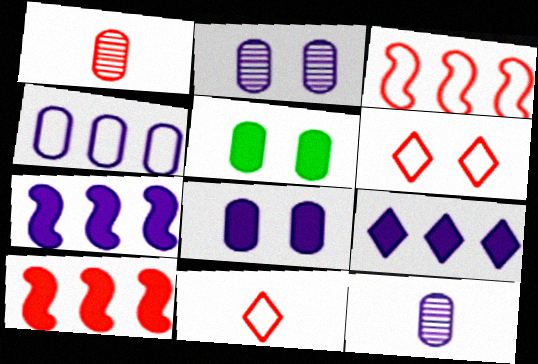[[1, 4, 5], 
[1, 6, 10], 
[4, 8, 12]]